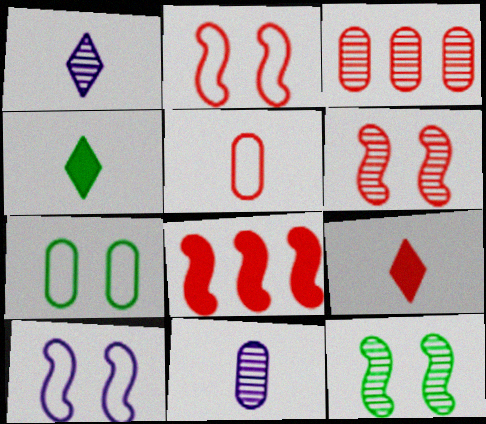[[1, 3, 12], 
[1, 7, 8], 
[2, 3, 9], 
[3, 4, 10]]